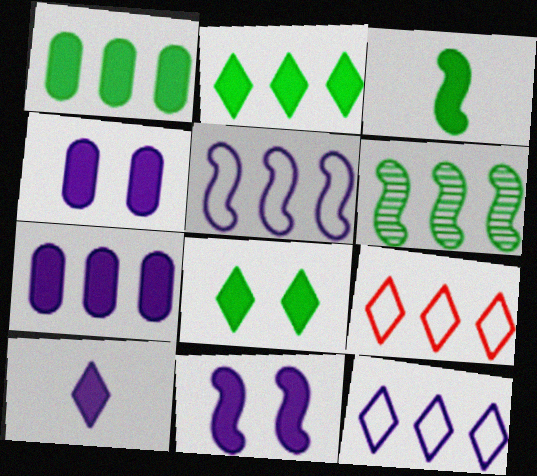[[1, 3, 8], 
[6, 7, 9], 
[7, 10, 11]]